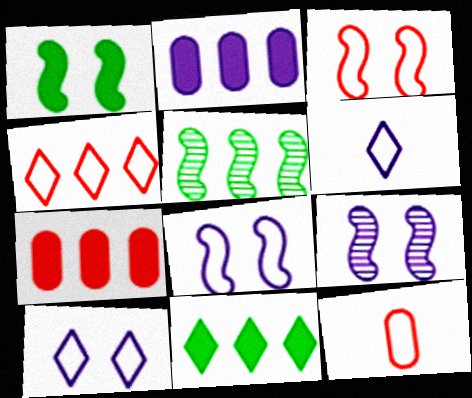[[1, 3, 9], 
[2, 4, 5], 
[2, 6, 9], 
[3, 4, 12], 
[9, 11, 12]]